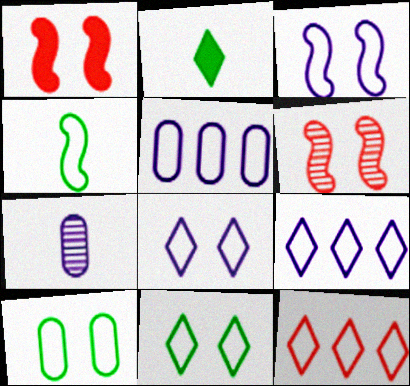[[2, 5, 6]]